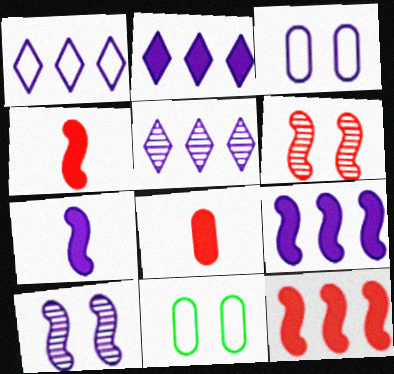[[1, 2, 5], 
[3, 5, 7], 
[4, 5, 11]]